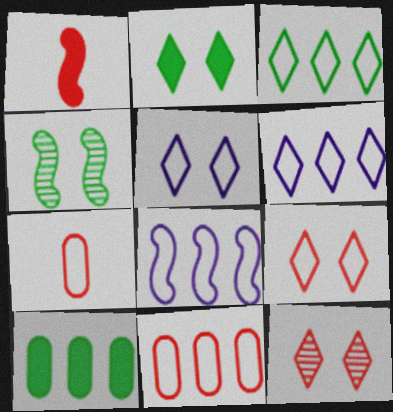[[1, 4, 8], 
[1, 11, 12], 
[2, 5, 12], 
[3, 8, 11]]